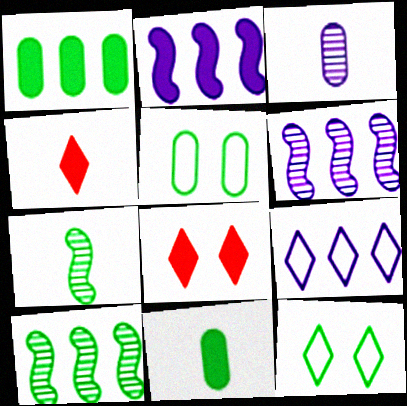[[1, 7, 12], 
[2, 8, 11], 
[4, 5, 6], 
[10, 11, 12]]